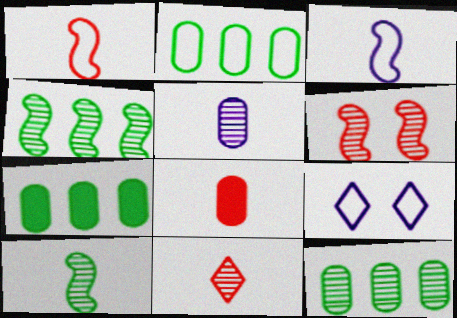[[1, 2, 9], 
[1, 8, 11], 
[2, 7, 12], 
[4, 8, 9], 
[5, 10, 11]]